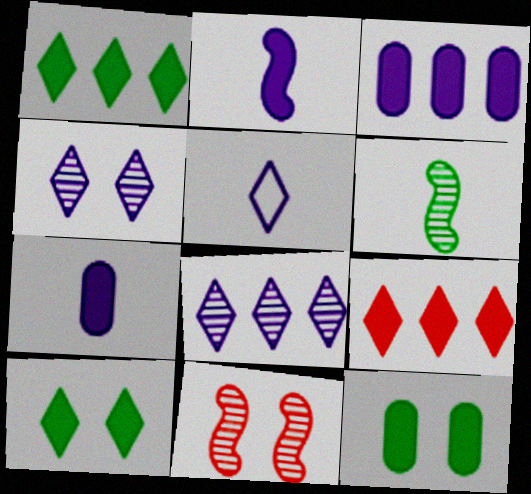[[2, 9, 12]]